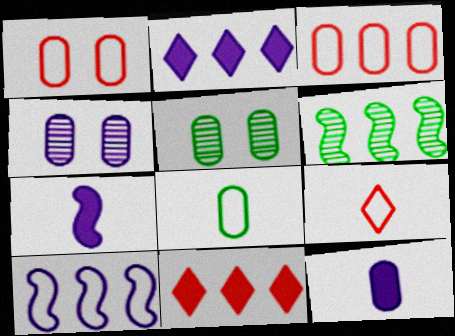[[2, 3, 6], 
[3, 5, 12]]